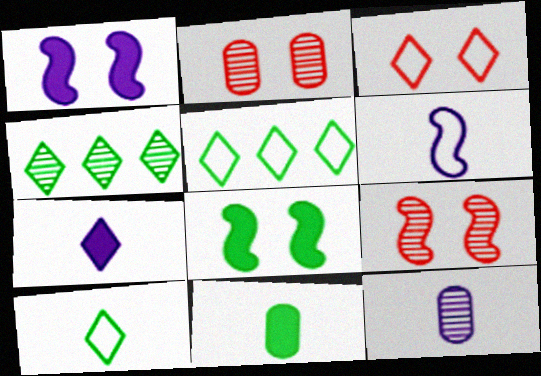[[3, 4, 7], 
[4, 9, 12], 
[6, 7, 12]]